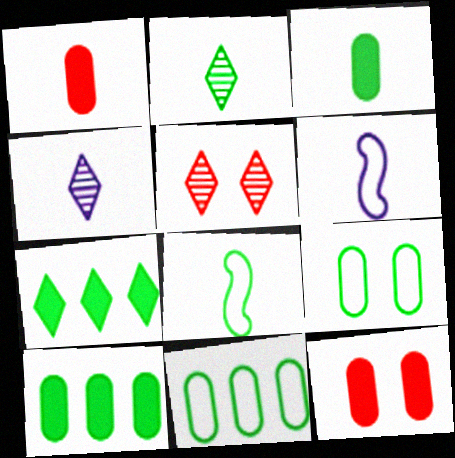[[1, 2, 6], 
[1, 4, 8], 
[2, 3, 8], 
[5, 6, 10]]